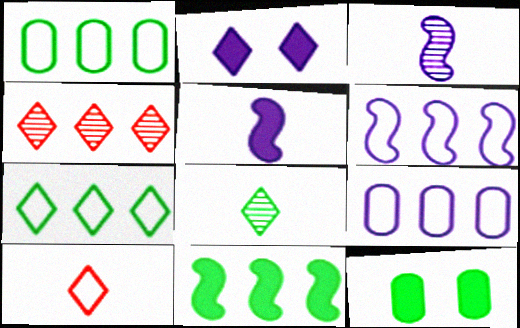[[2, 3, 9], 
[4, 9, 11]]